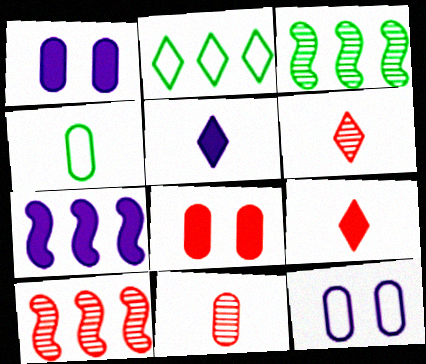[[1, 5, 7], 
[3, 9, 12]]